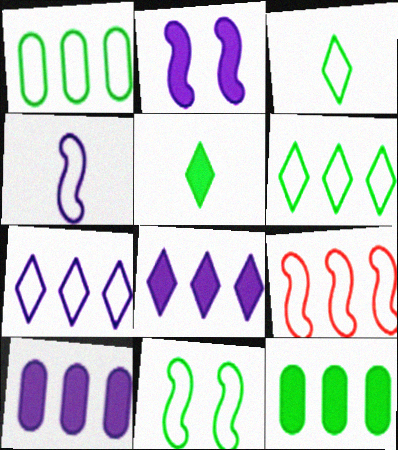[[1, 3, 11], 
[1, 7, 9], 
[4, 9, 11]]